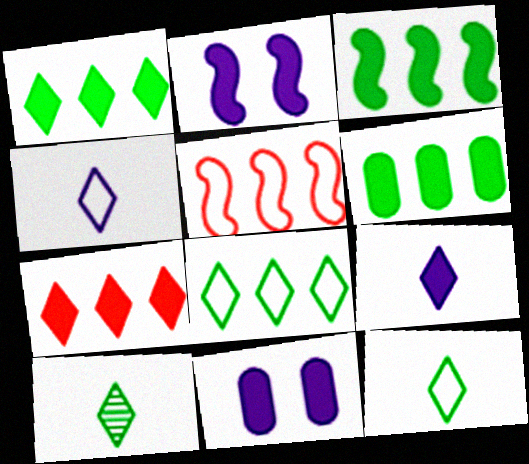[[1, 3, 6], 
[5, 10, 11]]